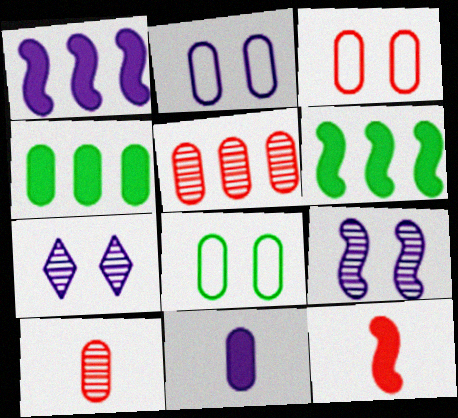[[2, 3, 8], 
[2, 4, 10], 
[5, 8, 11]]